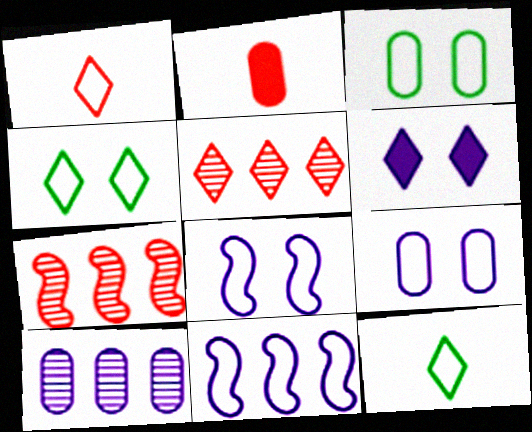[[1, 3, 11], 
[2, 3, 10], 
[5, 6, 12]]